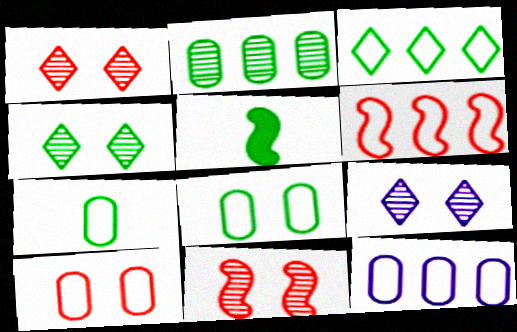[[1, 4, 9], 
[1, 5, 12], 
[3, 6, 12], 
[7, 10, 12]]